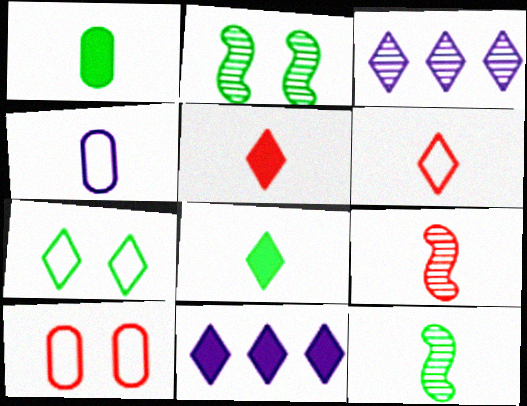[[3, 5, 7], 
[4, 5, 12], 
[4, 8, 9], 
[10, 11, 12]]